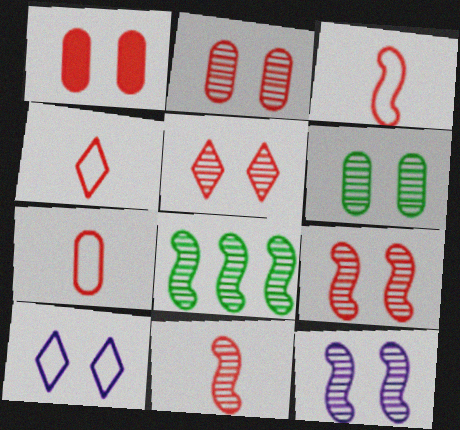[[2, 5, 9], 
[3, 4, 7], 
[5, 6, 12], 
[8, 11, 12]]